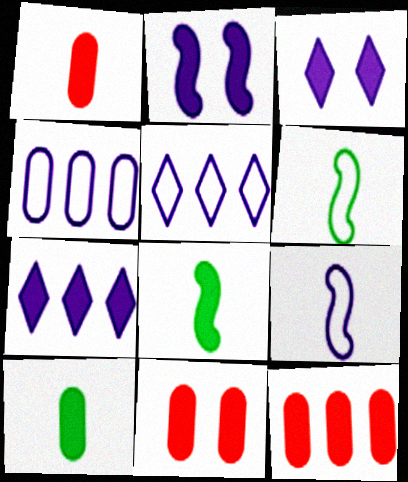[[1, 11, 12], 
[3, 8, 12], 
[7, 8, 11]]